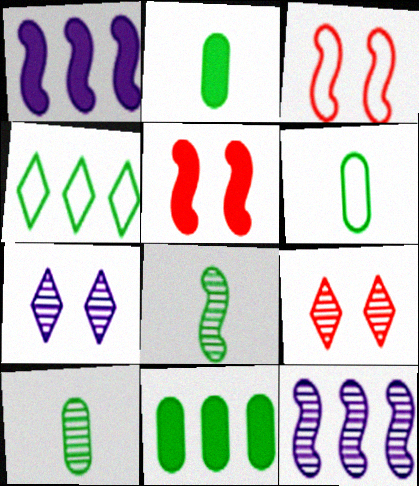[[1, 3, 8], 
[1, 6, 9], 
[2, 6, 10], 
[9, 10, 12]]